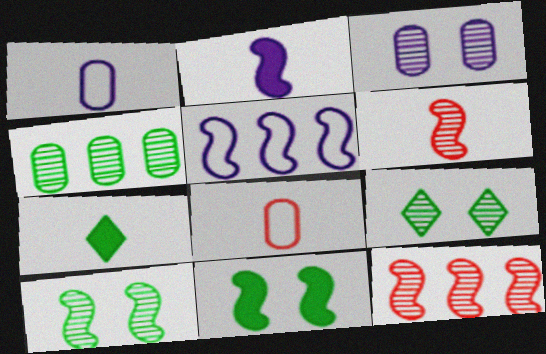[[1, 6, 7], 
[5, 6, 11]]